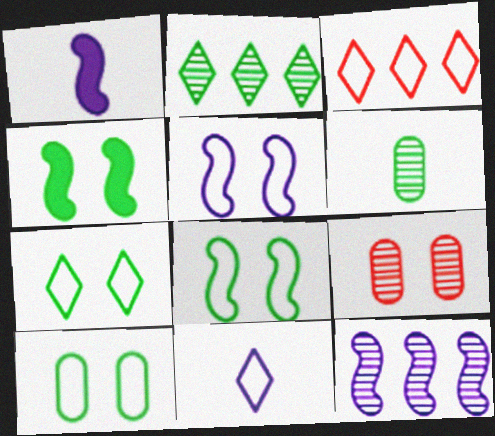[[1, 5, 12], 
[3, 7, 11], 
[7, 8, 10]]